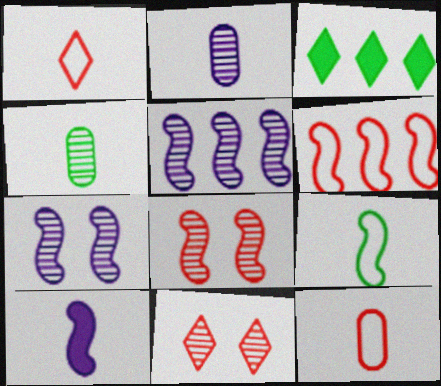[[1, 4, 10], 
[3, 7, 12], 
[4, 5, 11]]